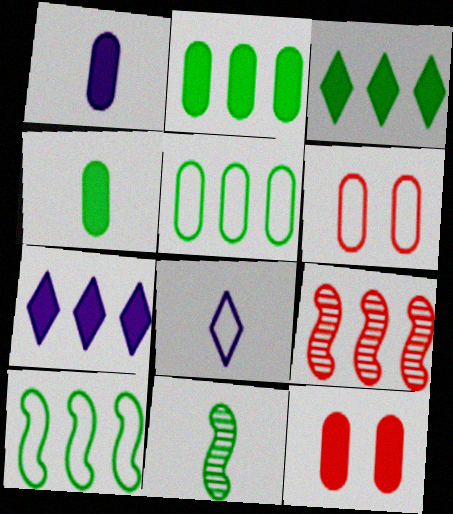[[1, 2, 12], 
[5, 7, 9], 
[6, 7, 11], 
[6, 8, 10]]